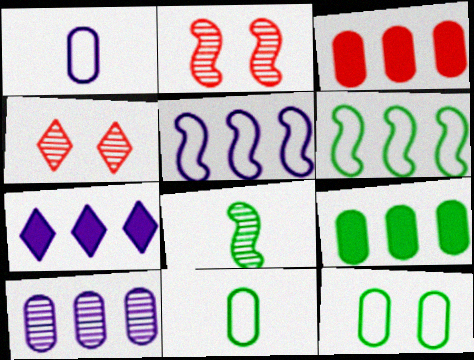[[2, 7, 11], 
[4, 8, 10], 
[5, 7, 10]]